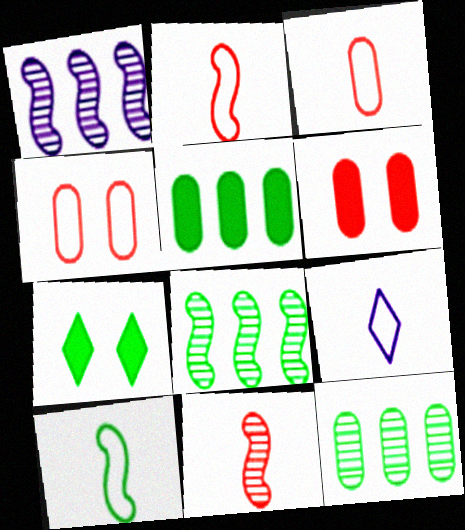[[1, 3, 7], 
[3, 9, 10], 
[6, 8, 9], 
[7, 10, 12]]